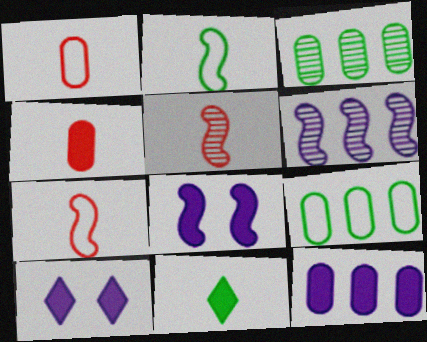[[3, 7, 10], 
[5, 9, 10]]